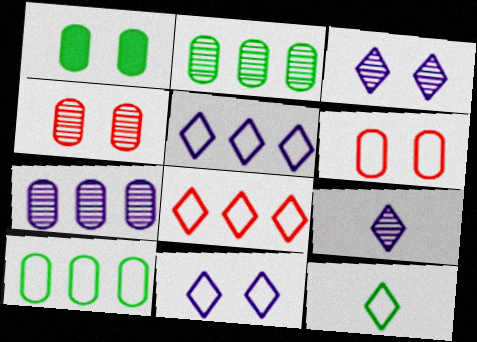[[8, 11, 12]]